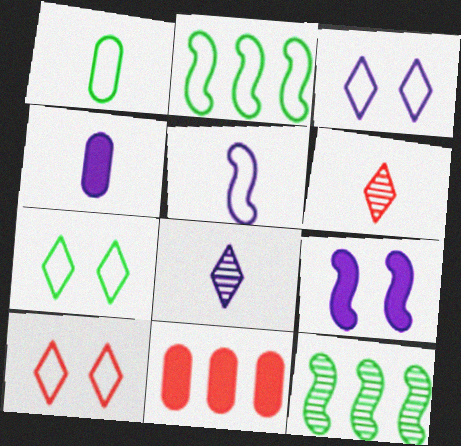[[1, 2, 7], 
[3, 7, 10], 
[4, 5, 8], 
[4, 10, 12]]